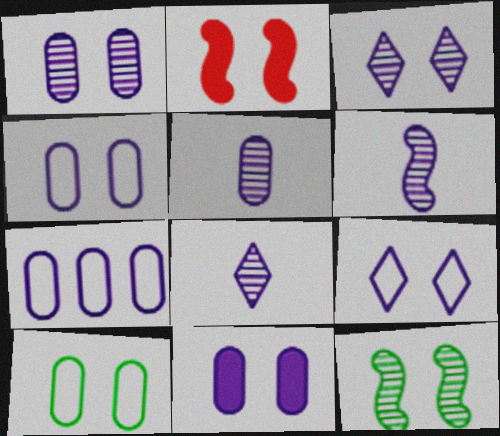[[1, 4, 11], 
[2, 3, 10], 
[5, 6, 8], 
[5, 7, 11]]